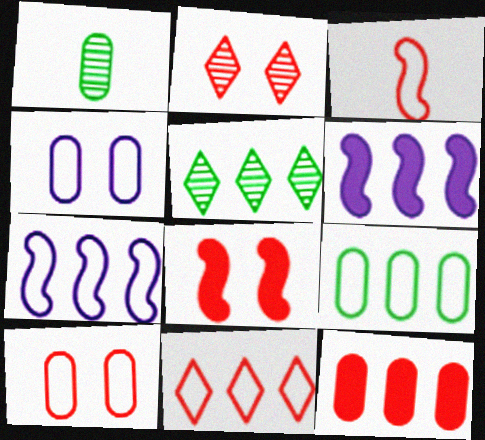[[1, 4, 12], 
[2, 3, 12], 
[2, 8, 10], 
[3, 10, 11], 
[5, 7, 12], 
[7, 9, 11]]